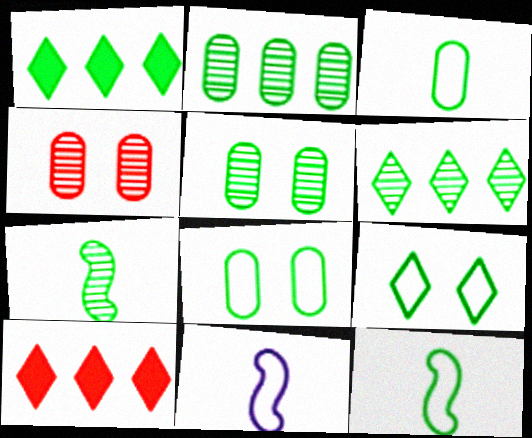[[1, 4, 11], 
[1, 5, 12], 
[1, 7, 8], 
[5, 6, 7], 
[5, 10, 11]]